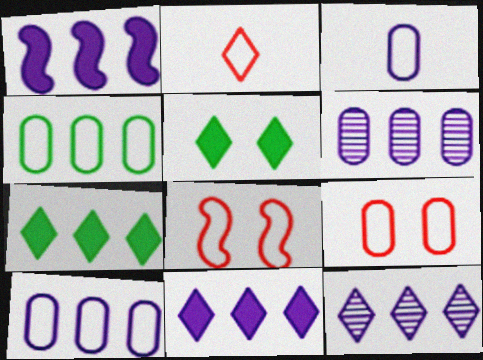[[1, 10, 12], 
[2, 5, 12], 
[3, 4, 9]]